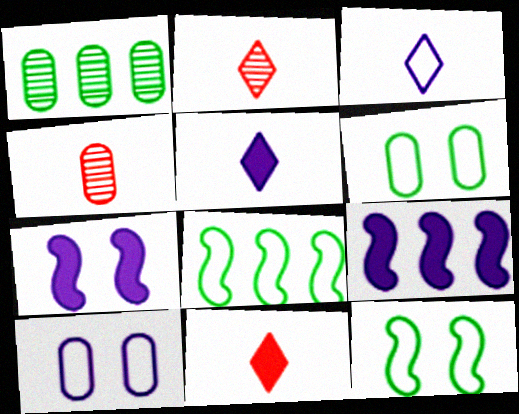[[2, 6, 9]]